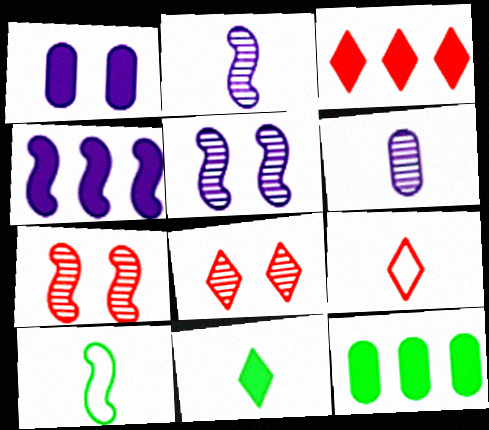[[3, 4, 12], 
[3, 8, 9], 
[4, 7, 10], 
[5, 9, 12]]